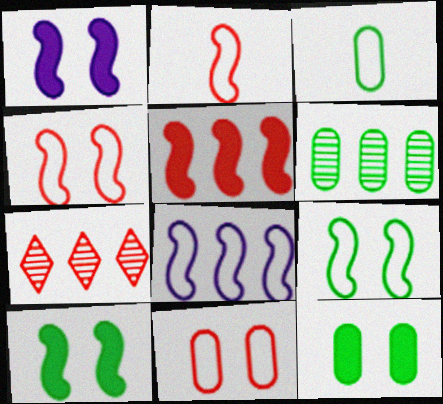[[1, 3, 7], 
[2, 8, 9], 
[3, 6, 12]]